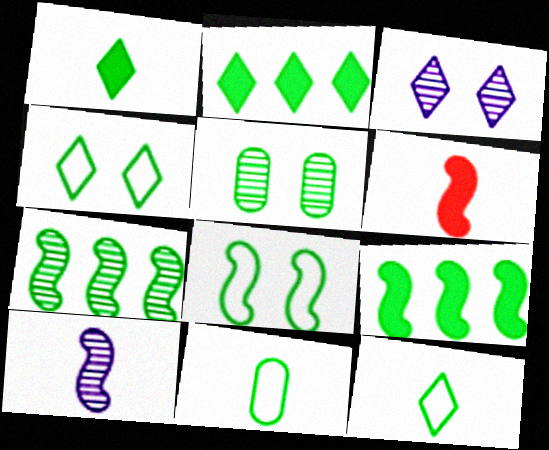[[5, 9, 12]]